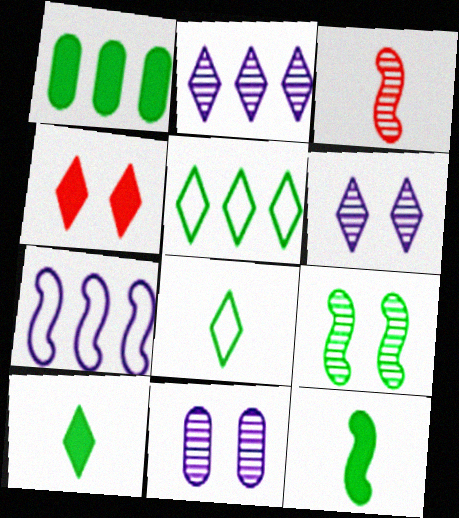[[1, 8, 9], 
[2, 4, 8]]